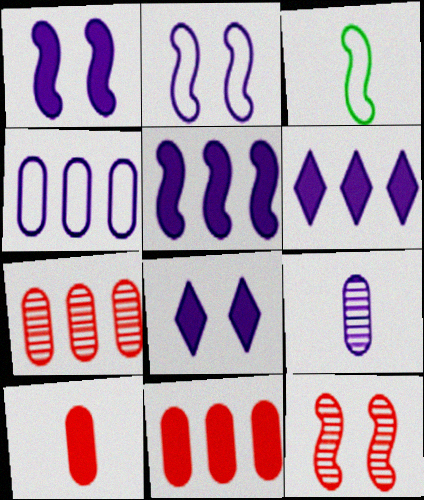[[2, 6, 9], 
[3, 5, 12], 
[3, 7, 8]]